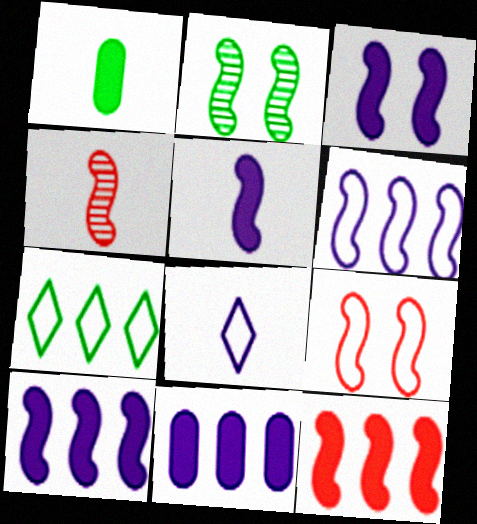[[1, 2, 7], 
[1, 4, 8], 
[2, 3, 9], 
[3, 5, 10], 
[4, 9, 12]]